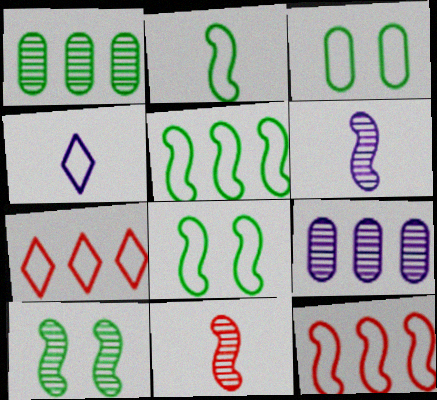[[2, 5, 8], 
[3, 4, 12]]